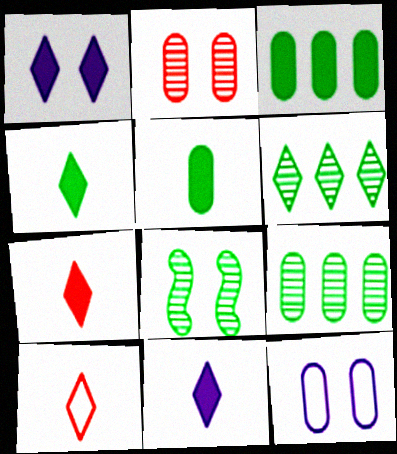[[1, 6, 10], 
[4, 7, 11]]